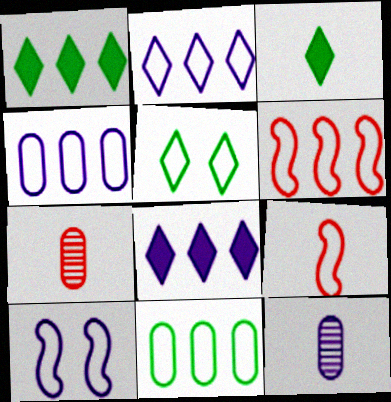[[1, 7, 10], 
[2, 6, 11], 
[3, 9, 12], 
[4, 5, 9], 
[8, 10, 12]]